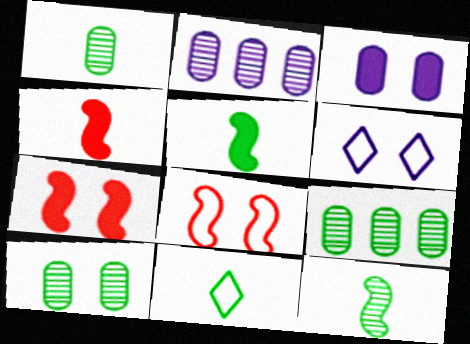[[1, 5, 11], 
[1, 9, 10], 
[2, 7, 11], 
[4, 6, 9], 
[6, 7, 10]]